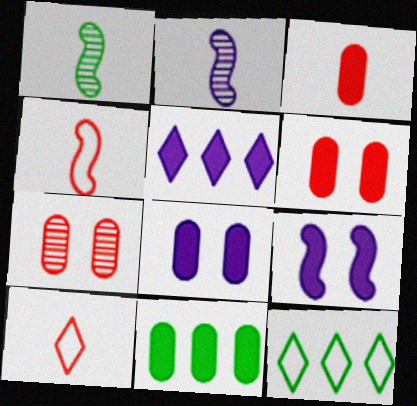[[2, 6, 12], 
[3, 8, 11]]